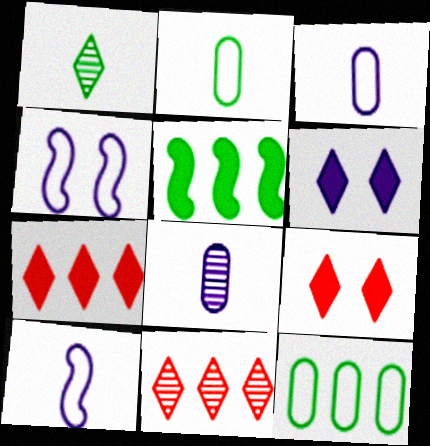[]